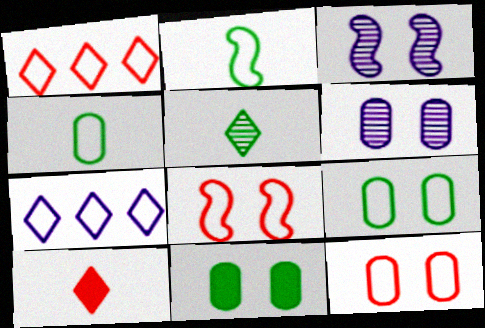[[2, 7, 12], 
[4, 7, 8], 
[6, 11, 12]]